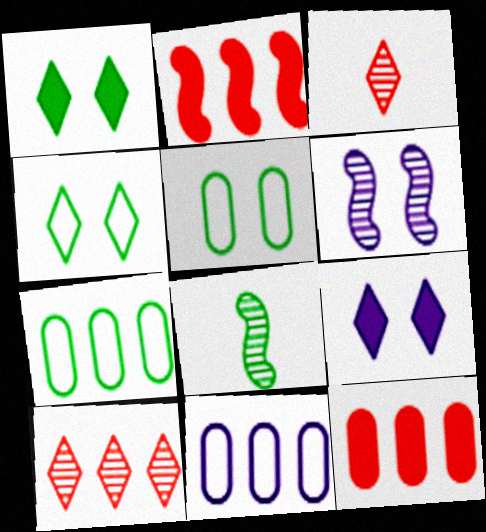[[1, 7, 8]]